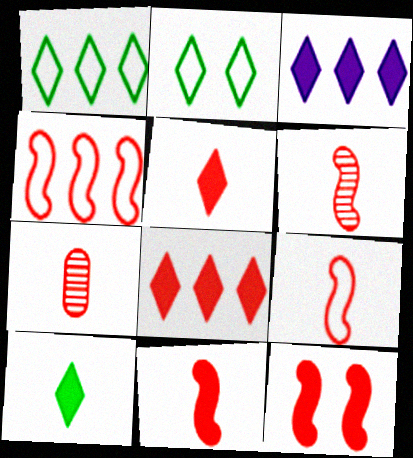[[4, 6, 12], 
[5, 7, 9], 
[6, 9, 11]]